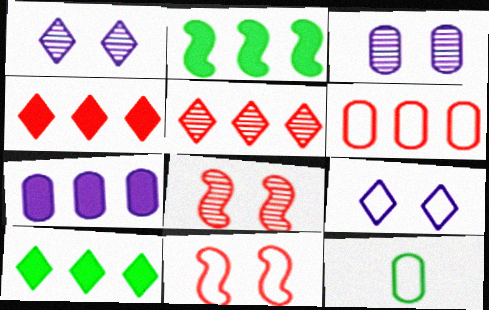[[2, 4, 7]]